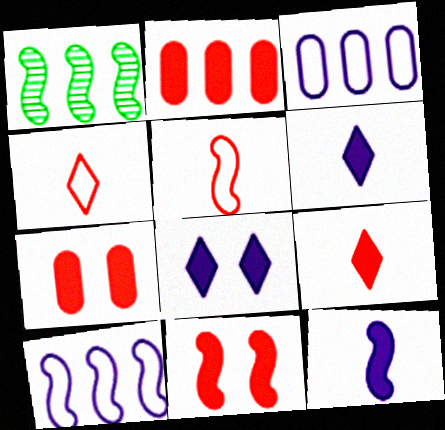[[2, 9, 11]]